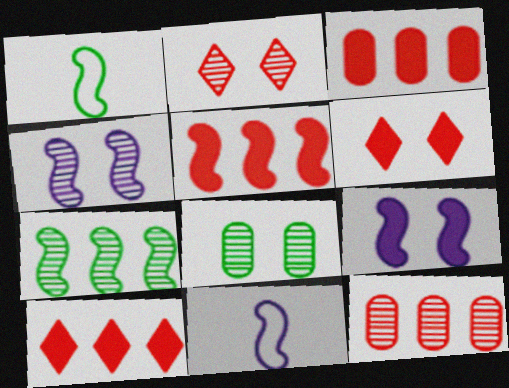[[1, 4, 5], 
[2, 4, 8], 
[3, 5, 10], 
[8, 10, 11]]